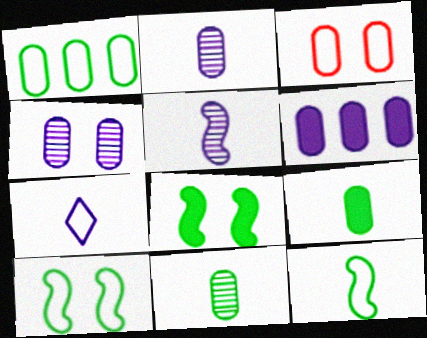[[3, 6, 11]]